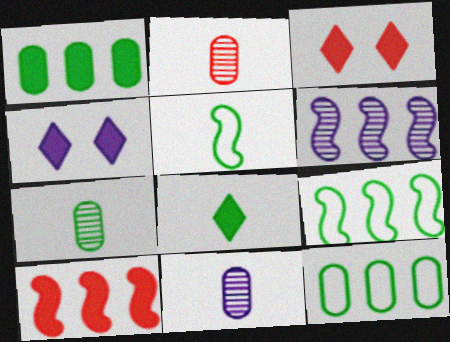[[2, 4, 9], 
[2, 7, 11], 
[3, 9, 11], 
[5, 7, 8], 
[6, 9, 10]]